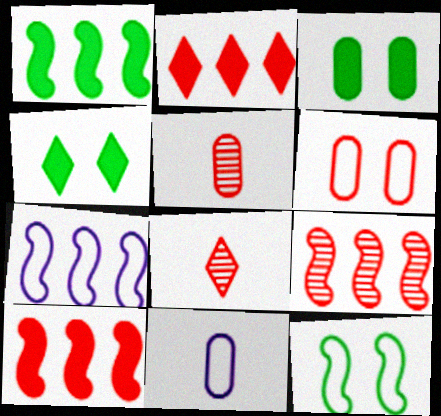[[1, 7, 9], 
[3, 7, 8], 
[4, 5, 7], 
[4, 9, 11], 
[6, 8, 10]]